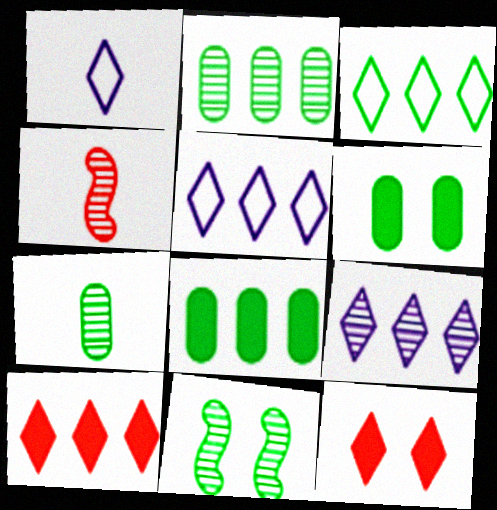[[3, 9, 10], 
[4, 5, 6]]